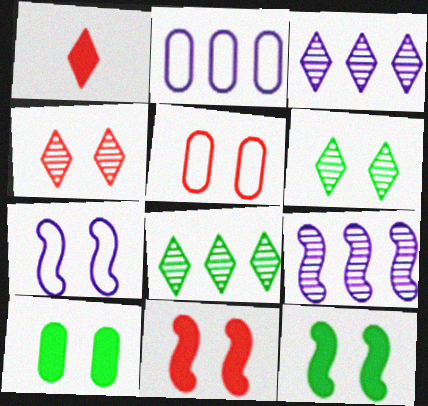[[4, 5, 11], 
[4, 7, 10]]